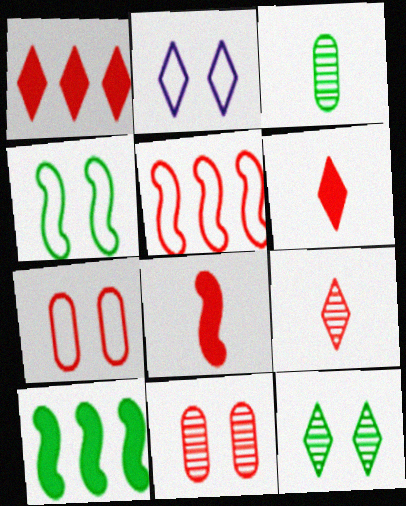[[2, 4, 7], 
[5, 6, 11]]